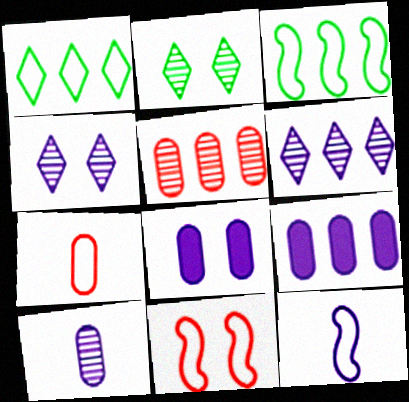[[2, 8, 11], 
[3, 11, 12], 
[4, 9, 12], 
[6, 8, 12]]